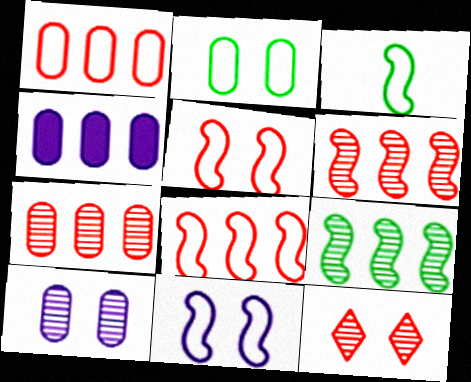[[3, 4, 12], 
[3, 8, 11]]